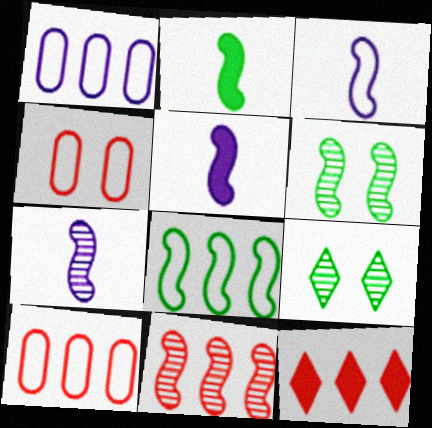[[2, 6, 8], 
[3, 5, 7], 
[5, 9, 10], 
[6, 7, 11], 
[10, 11, 12]]